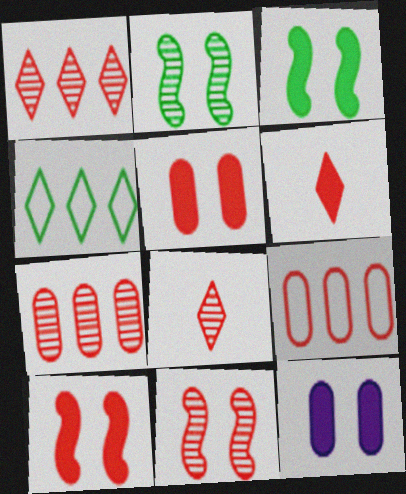[[6, 9, 11], 
[7, 8, 11], 
[8, 9, 10]]